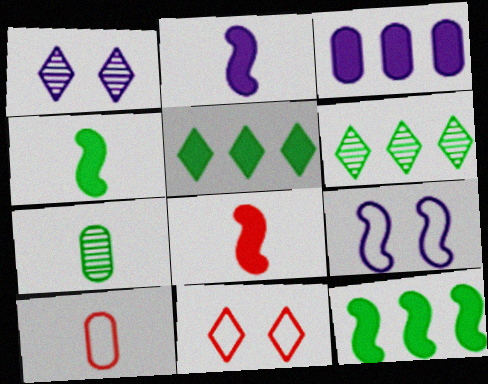[[1, 10, 12], 
[2, 4, 8]]